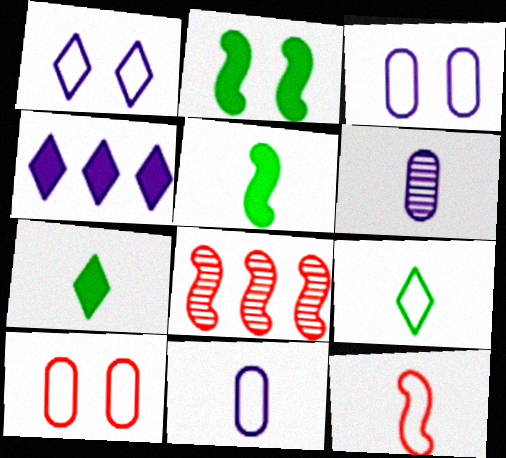[[3, 7, 8], 
[6, 7, 12], 
[9, 11, 12]]